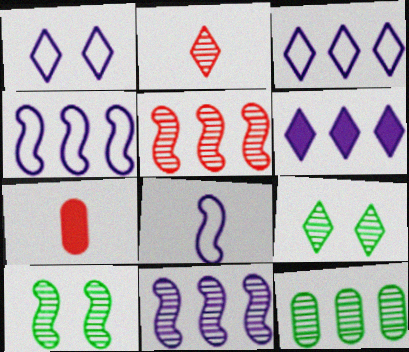[[3, 7, 10], 
[4, 7, 9]]